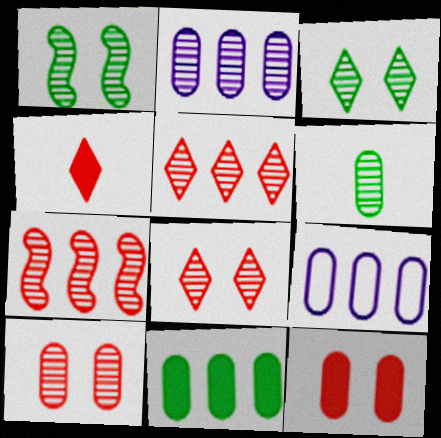[[1, 4, 9], 
[2, 6, 10], 
[6, 9, 12]]